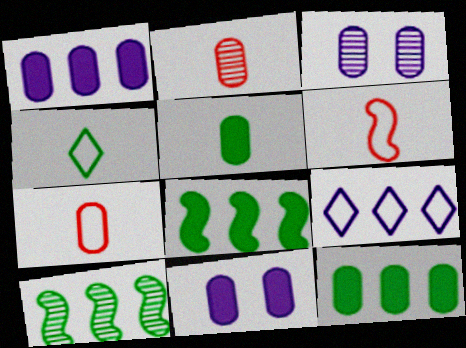[[3, 7, 12]]